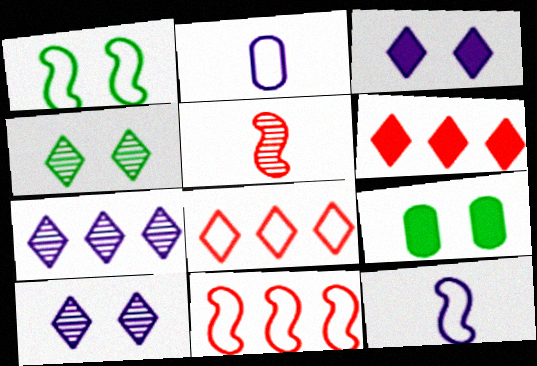[[1, 2, 8], 
[1, 4, 9], 
[1, 11, 12]]